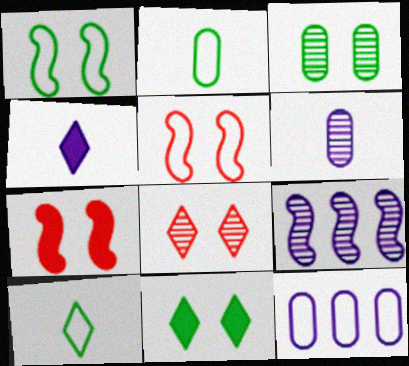[[1, 3, 11], 
[5, 10, 12]]